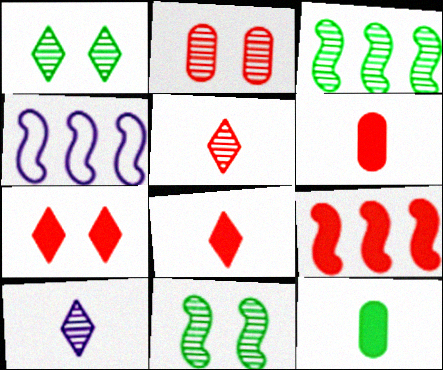[[1, 4, 6], 
[2, 3, 10], 
[3, 4, 9], 
[6, 7, 9]]